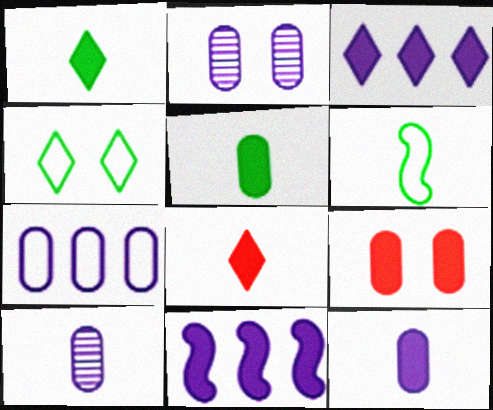[[1, 9, 11], 
[2, 7, 12], 
[6, 8, 10]]